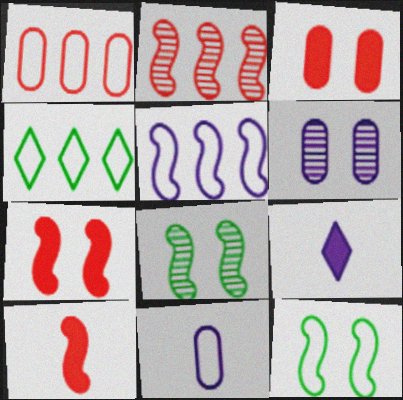[[1, 4, 5], 
[1, 8, 9], 
[4, 6, 10], 
[5, 6, 9], 
[5, 8, 10]]